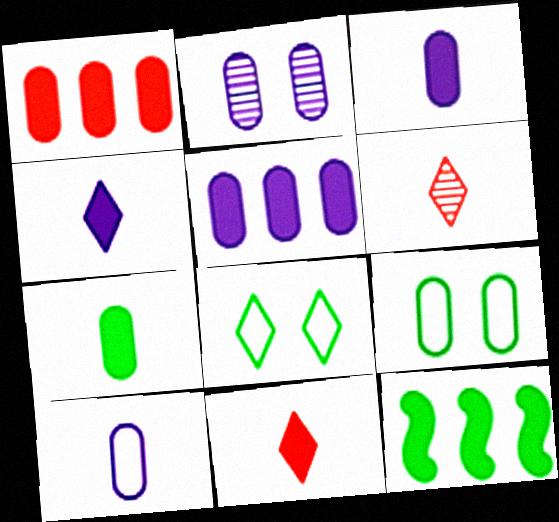[[2, 5, 10]]